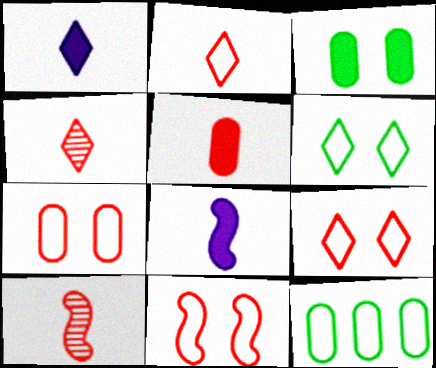[[2, 5, 10], 
[7, 9, 11]]